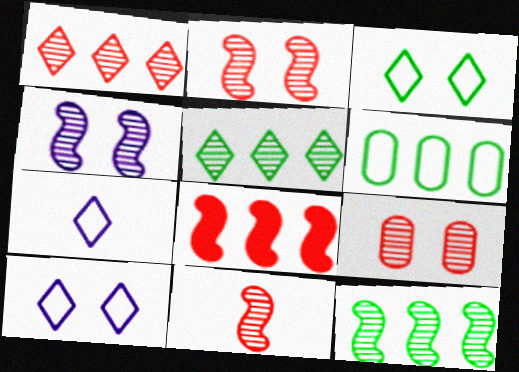[[1, 9, 11], 
[4, 11, 12]]